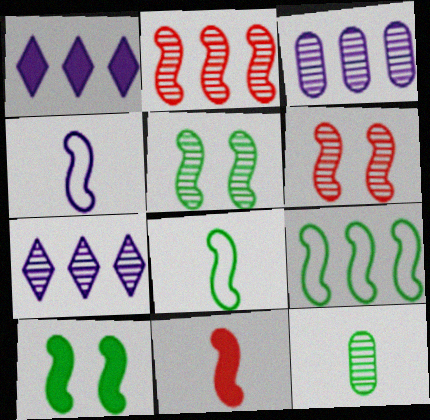[[2, 4, 10], 
[6, 7, 12]]